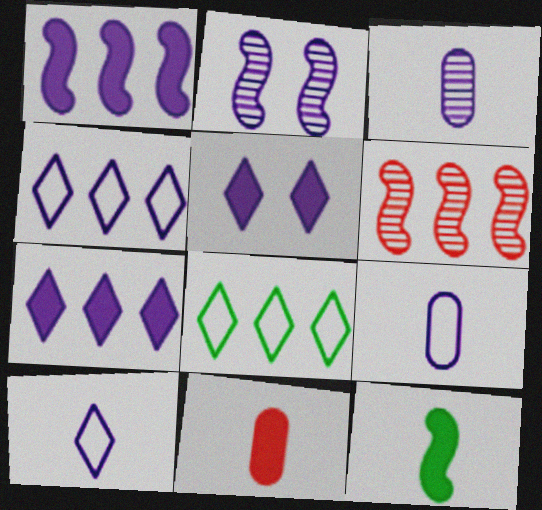[[2, 7, 9], 
[2, 8, 11]]